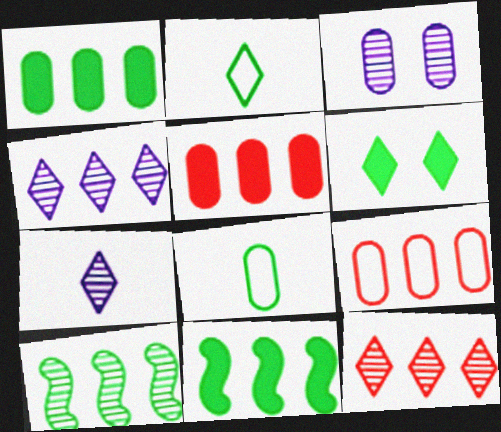[[3, 5, 8], 
[4, 9, 11], 
[6, 8, 10]]